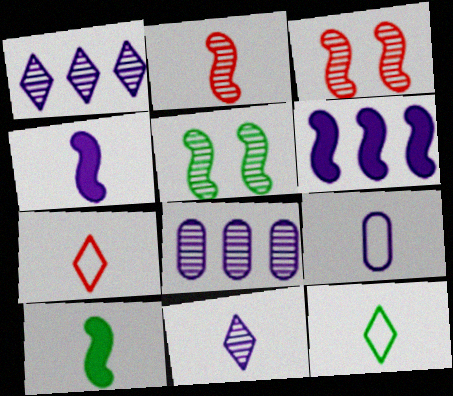[[4, 9, 11]]